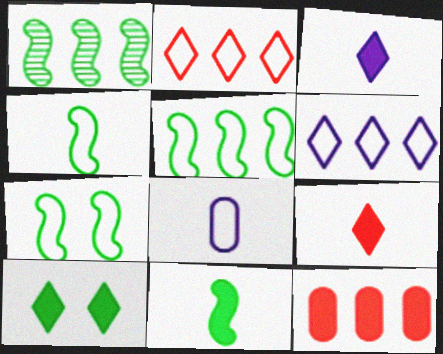[[1, 6, 12], 
[1, 7, 11], 
[2, 7, 8], 
[4, 5, 7]]